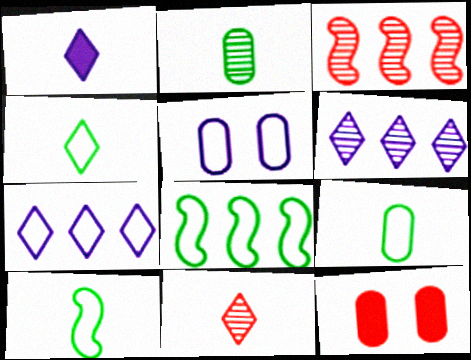[[1, 4, 11], 
[4, 9, 10], 
[6, 10, 12]]